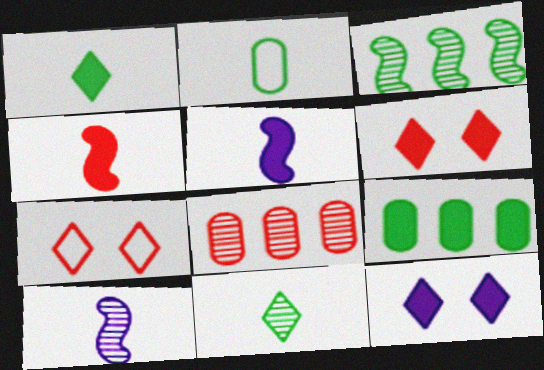[[4, 7, 8], 
[4, 9, 12], 
[5, 6, 9], 
[7, 9, 10]]